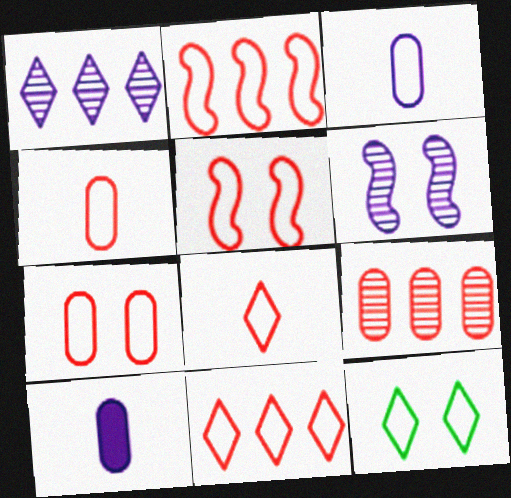[[2, 3, 12], 
[2, 7, 8], 
[4, 5, 11]]